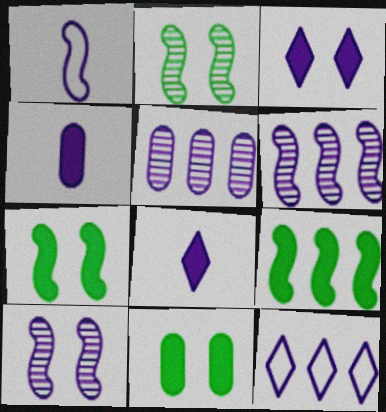[[1, 3, 5], 
[4, 10, 12]]